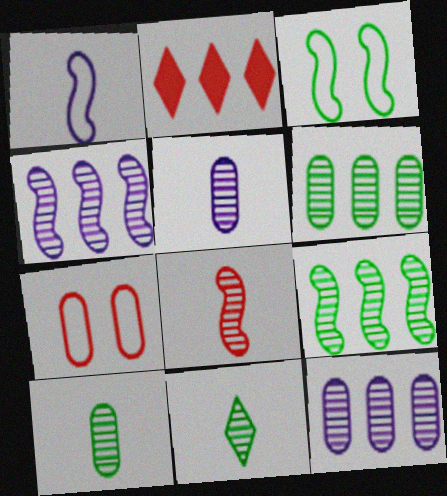[[2, 3, 5], 
[2, 7, 8], 
[5, 8, 11]]